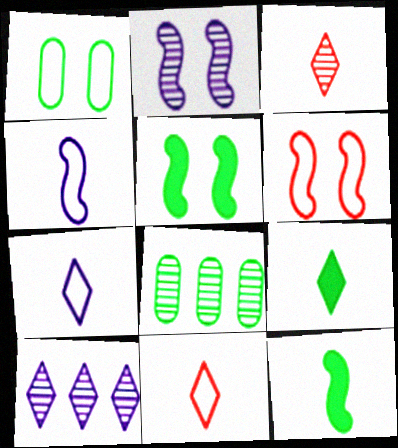[[2, 3, 8], 
[2, 5, 6], 
[3, 7, 9]]